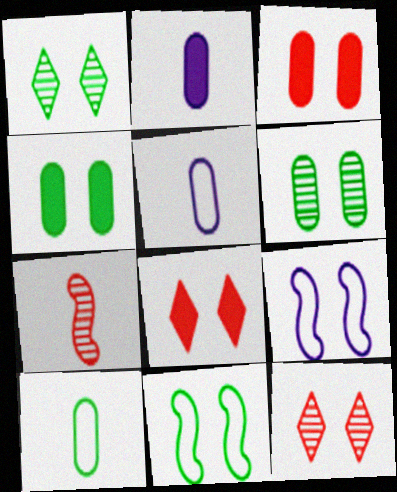[[1, 3, 9], 
[1, 4, 11], 
[4, 9, 12], 
[6, 8, 9]]